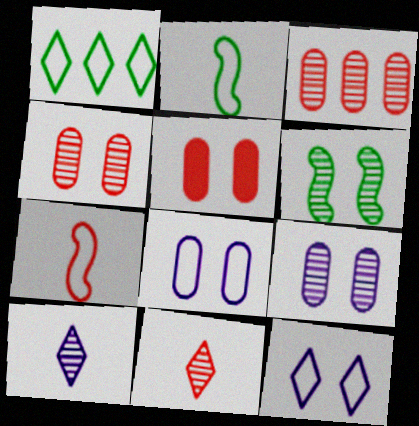[[1, 7, 8], 
[3, 6, 10], 
[5, 6, 12]]